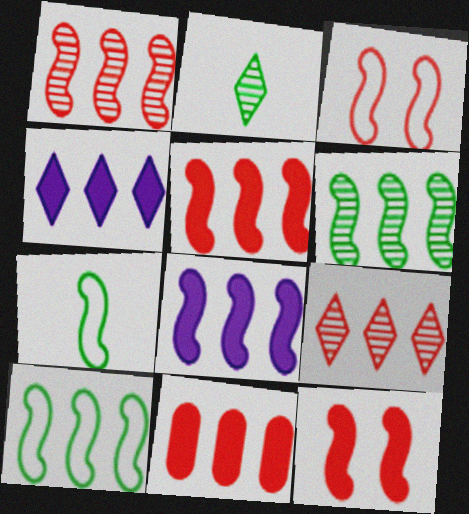[[1, 8, 10]]